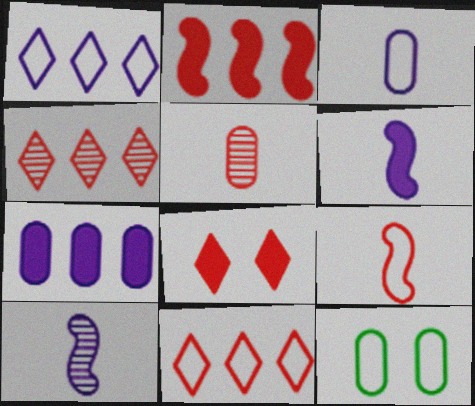[[1, 9, 12], 
[4, 6, 12], 
[5, 7, 12]]